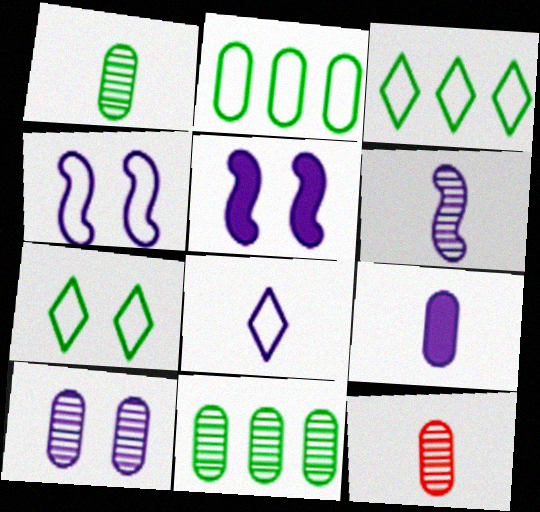[[3, 5, 12], 
[6, 8, 9], 
[10, 11, 12]]